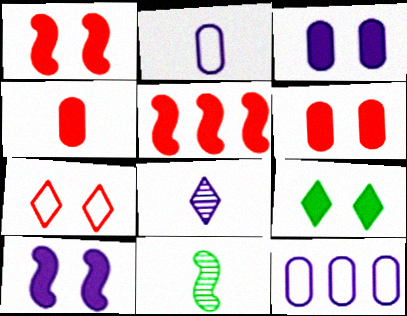[[1, 3, 9], 
[6, 9, 10], 
[8, 10, 12]]